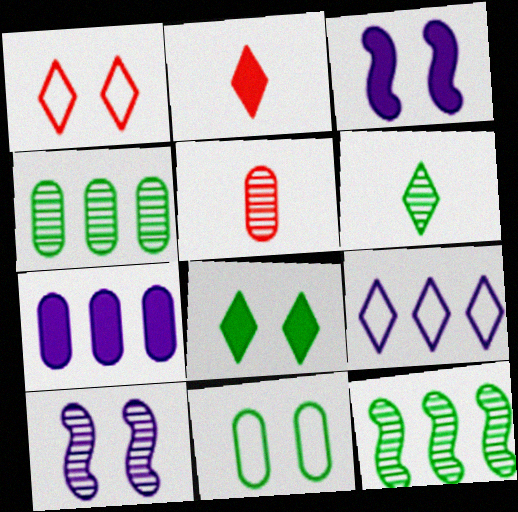[[5, 7, 11]]